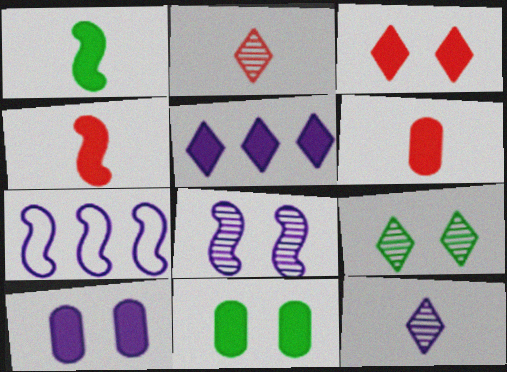[[2, 7, 11], 
[4, 5, 11], 
[6, 7, 9], 
[7, 10, 12]]